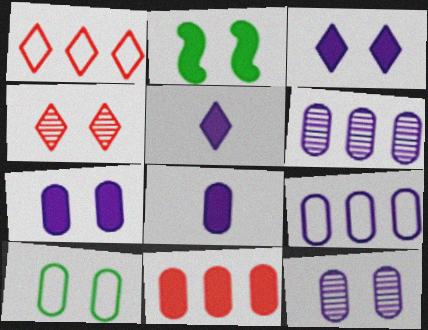[[2, 5, 11], 
[8, 9, 12]]